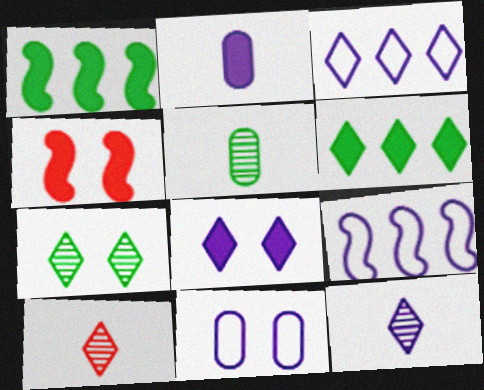[[1, 10, 11], 
[2, 4, 6], 
[3, 4, 5], 
[3, 8, 12], 
[4, 7, 11]]